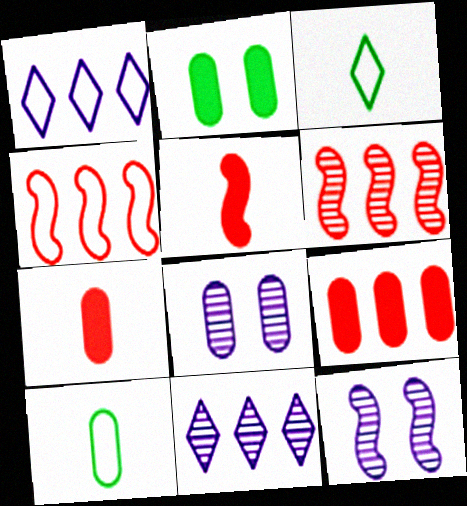[[3, 9, 12], 
[8, 9, 10]]